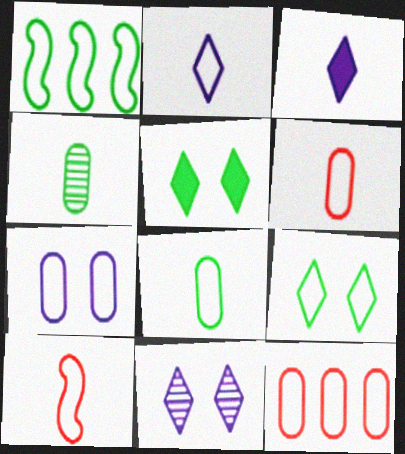[[1, 4, 5], 
[1, 8, 9], 
[2, 8, 10], 
[3, 4, 10], 
[7, 8, 12]]